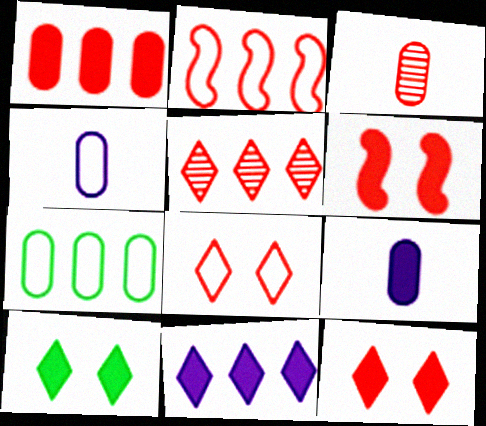[[1, 2, 5], 
[2, 3, 12]]